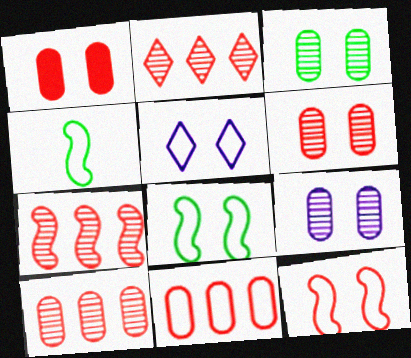[[2, 7, 10], 
[3, 6, 9], 
[4, 5, 11]]